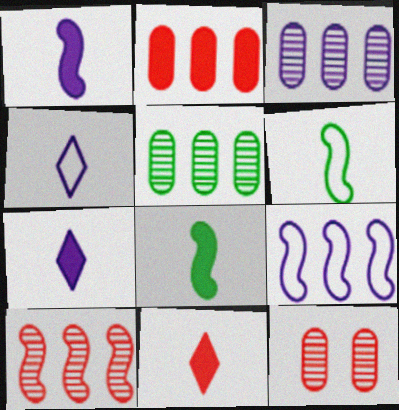[]